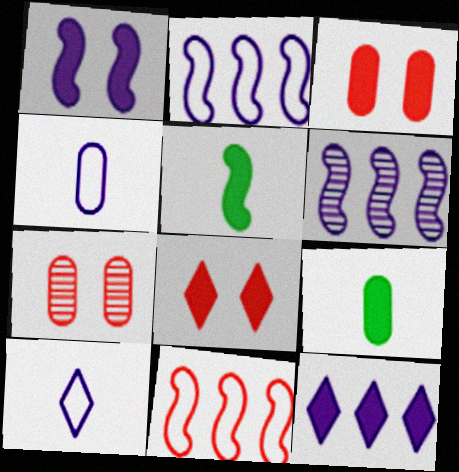[[3, 5, 12]]